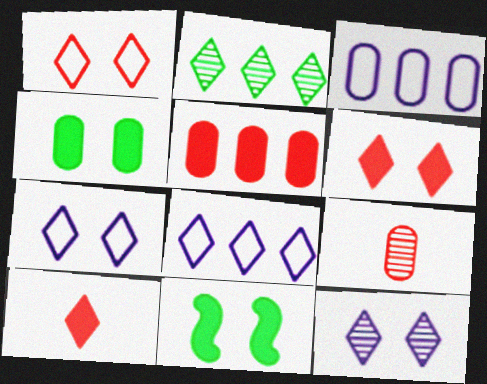[[2, 7, 10], 
[3, 4, 9], 
[8, 9, 11]]